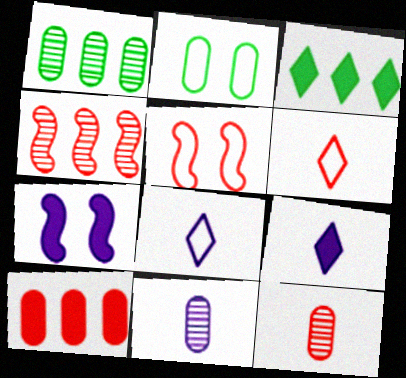[[1, 5, 9], 
[1, 6, 7], 
[2, 4, 9], 
[2, 10, 11], 
[3, 5, 11]]